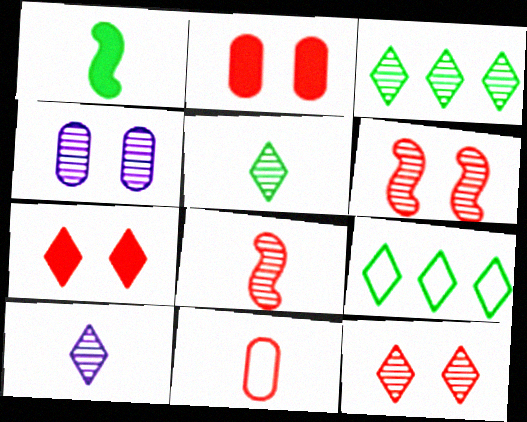[[1, 10, 11], 
[3, 4, 8], 
[3, 10, 12], 
[7, 9, 10]]